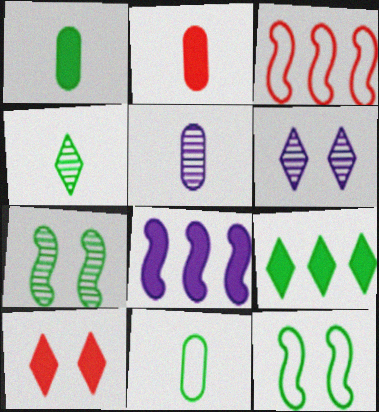[[1, 3, 6], 
[1, 8, 10], 
[2, 5, 11], 
[7, 9, 11]]